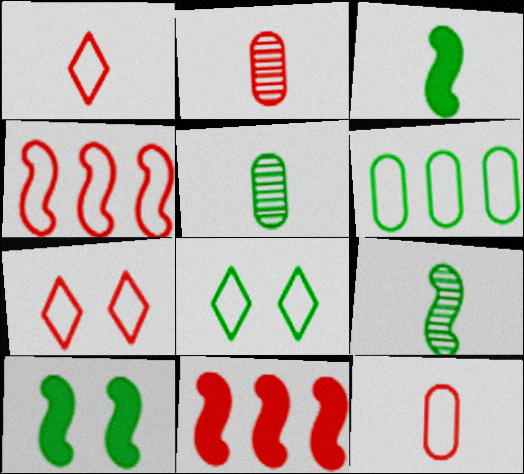[[2, 7, 11], 
[4, 7, 12]]